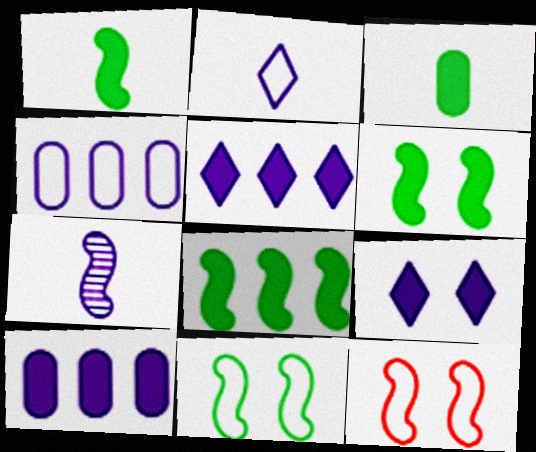[[1, 6, 8], 
[4, 7, 9], 
[7, 8, 12]]